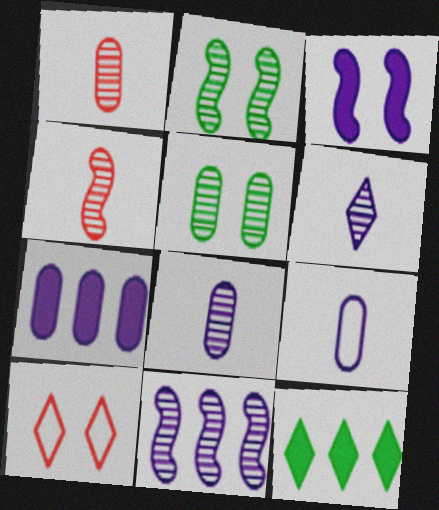[[2, 4, 11], 
[3, 5, 10], 
[6, 10, 12]]